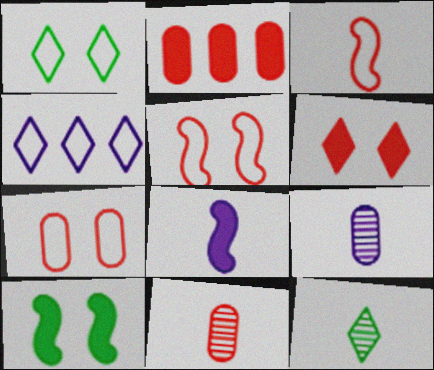[[2, 7, 11], 
[4, 6, 12], 
[4, 10, 11]]